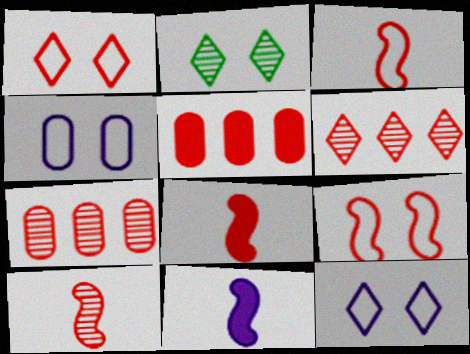[[1, 5, 10], 
[1, 7, 8], 
[3, 8, 10]]